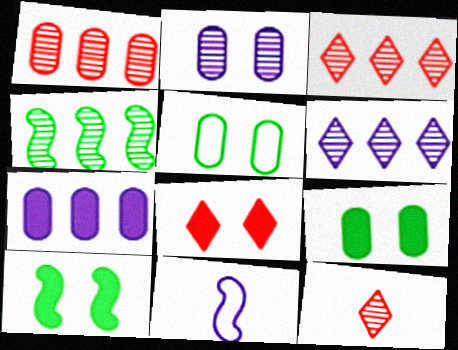[[1, 4, 6], 
[2, 4, 12], 
[3, 9, 11]]